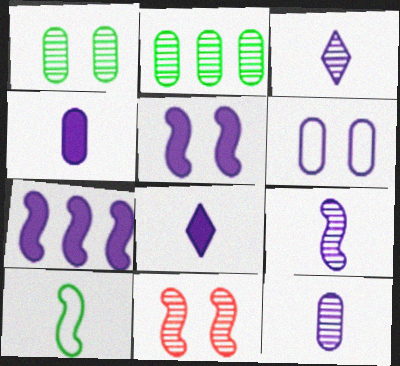[[2, 3, 11], 
[3, 6, 7], 
[3, 9, 12], 
[7, 10, 11]]